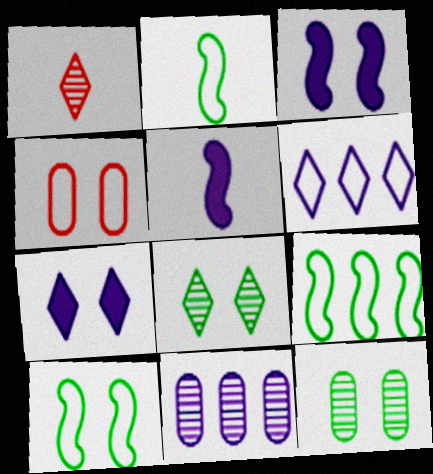[[2, 4, 6], 
[2, 9, 10], 
[3, 4, 8]]